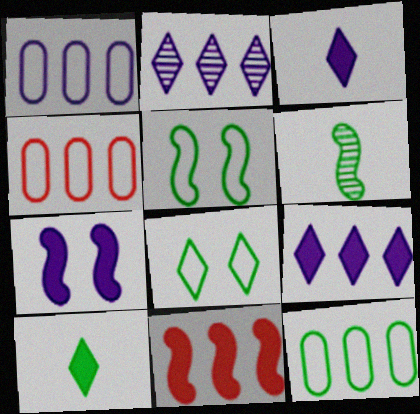[[1, 4, 12], 
[2, 11, 12]]